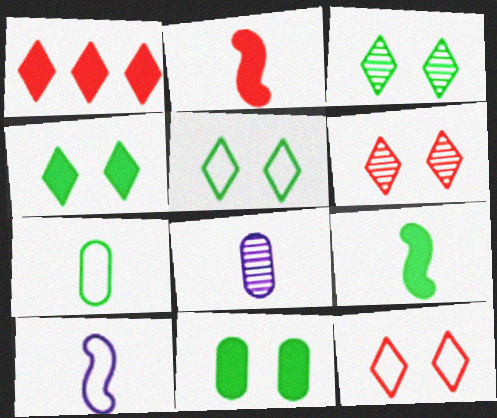[[3, 4, 5]]